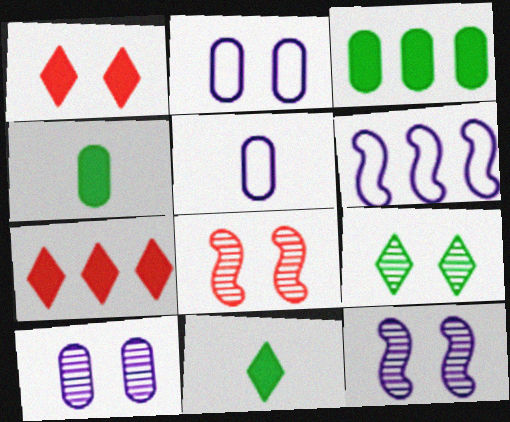[[8, 9, 10]]